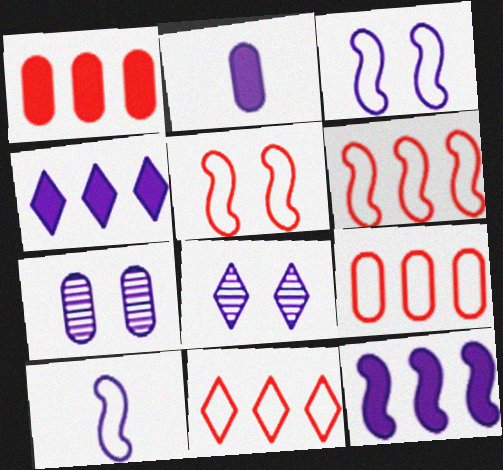[[4, 7, 10], 
[6, 9, 11]]